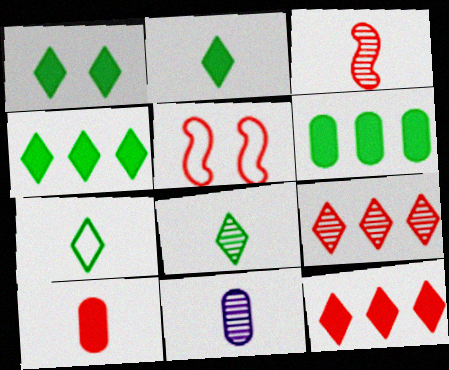[[1, 2, 4], 
[2, 7, 8], 
[3, 8, 11], 
[4, 5, 11], 
[5, 9, 10]]